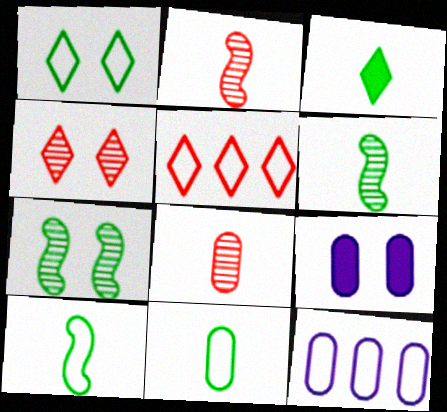[[3, 6, 11], 
[5, 6, 9]]